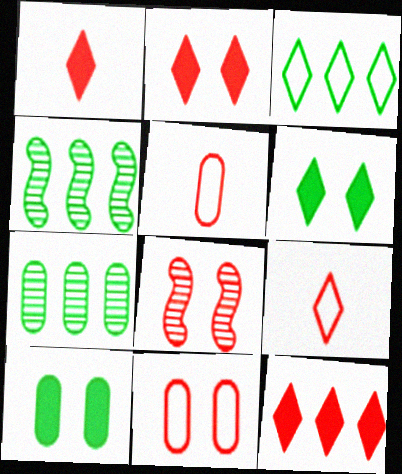[[1, 2, 12], 
[2, 8, 11], 
[5, 8, 12]]